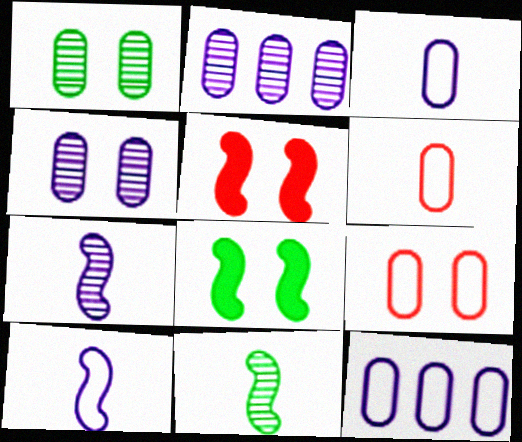[]